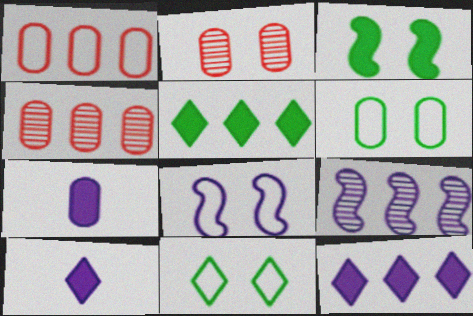[[1, 5, 9], 
[4, 6, 7]]